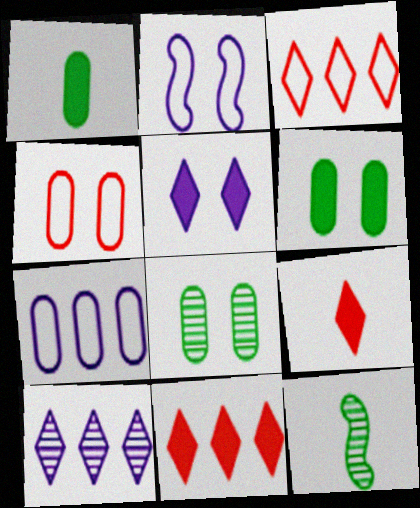[]